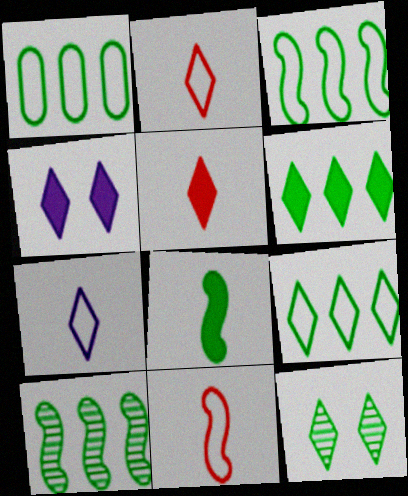[[1, 3, 9], 
[1, 6, 10], 
[1, 8, 12], 
[4, 5, 6]]